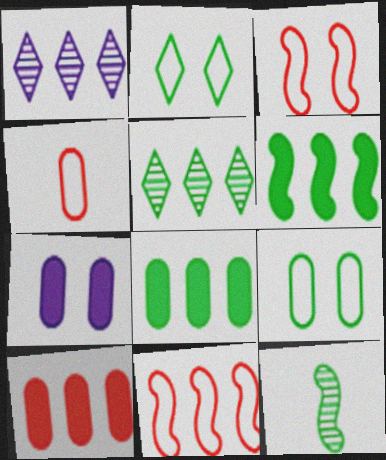[[1, 8, 11], 
[2, 8, 12]]